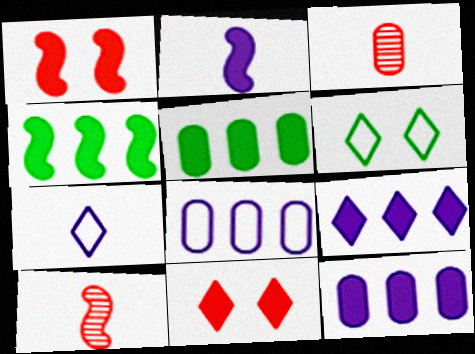[[1, 2, 4], 
[2, 5, 11], 
[6, 10, 12]]